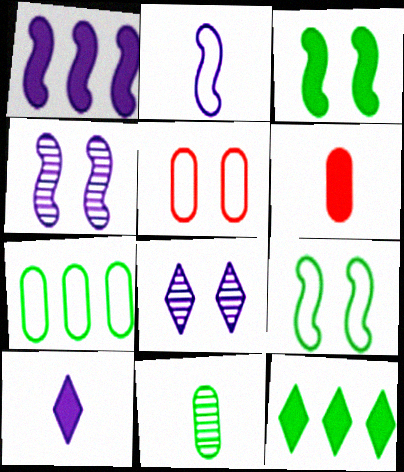[[1, 2, 4], 
[3, 5, 8], 
[9, 11, 12]]